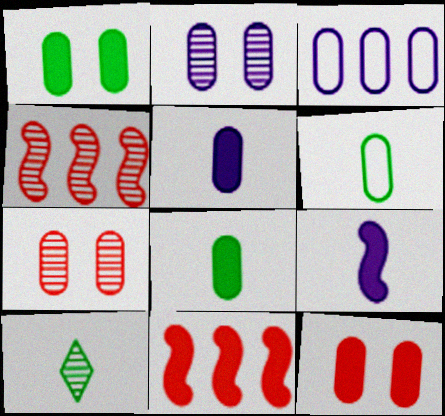[[2, 3, 5], 
[2, 4, 10], 
[3, 7, 8]]